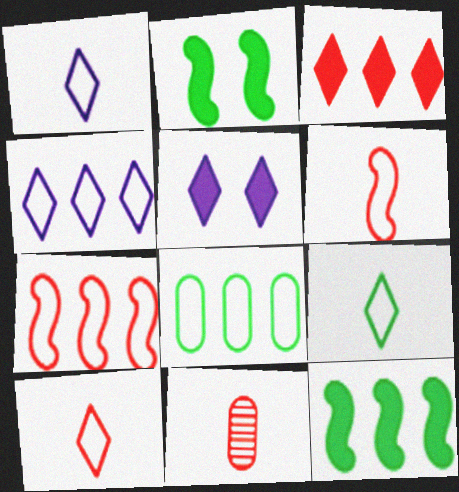[[1, 9, 10], 
[2, 4, 11], 
[4, 7, 8]]